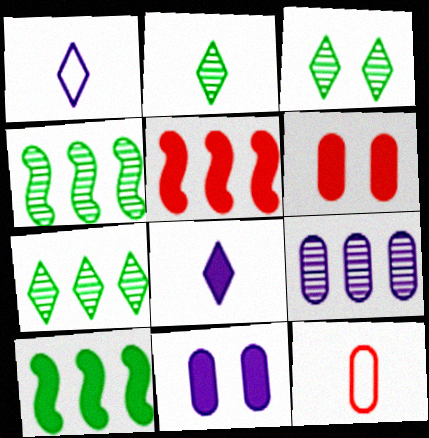[[1, 4, 6], 
[2, 3, 7], 
[6, 8, 10]]